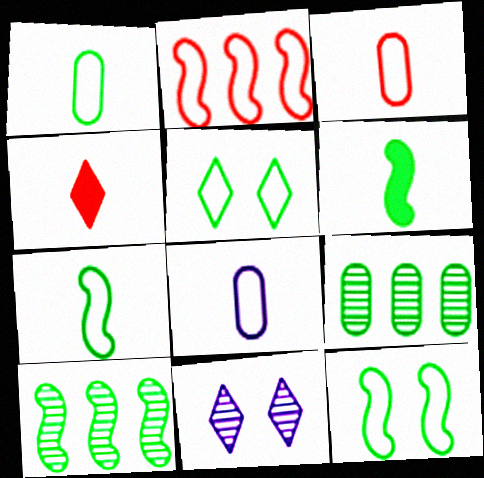[[1, 3, 8], 
[2, 5, 8], 
[5, 6, 9], 
[6, 10, 12]]